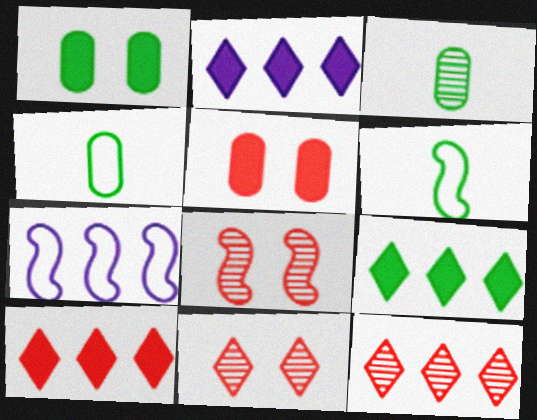[[2, 4, 8], 
[2, 9, 10]]